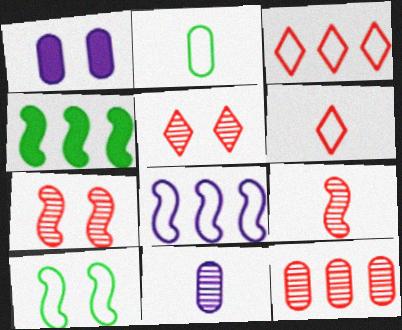[[1, 2, 12], 
[1, 5, 10], 
[5, 9, 12]]